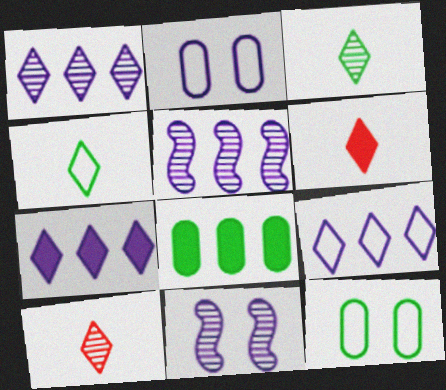[[1, 7, 9], 
[5, 6, 12]]